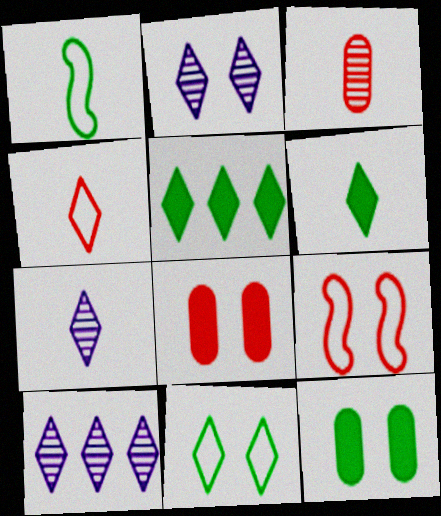[[1, 8, 10], 
[2, 4, 5], 
[2, 7, 10], 
[2, 9, 12], 
[4, 6, 7]]